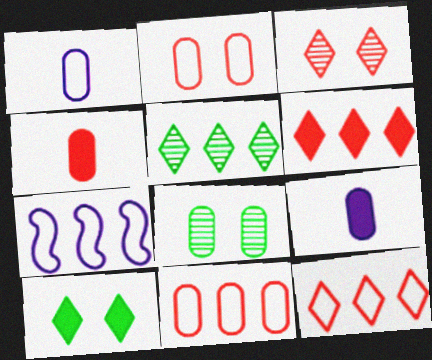[[8, 9, 11]]